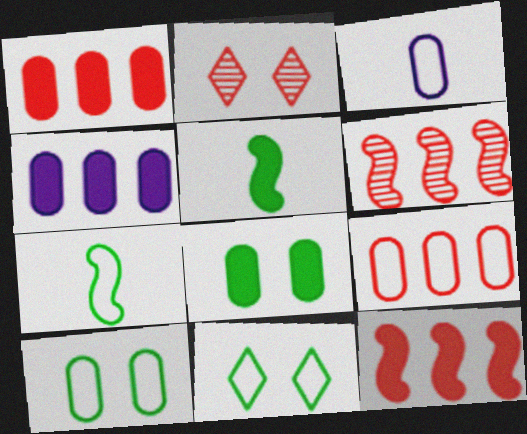[[2, 4, 7], 
[3, 9, 10]]